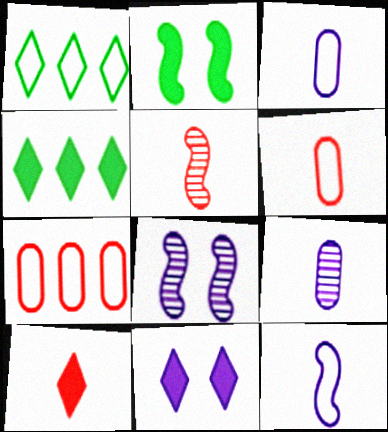[[4, 6, 8], 
[4, 10, 11], 
[5, 6, 10]]